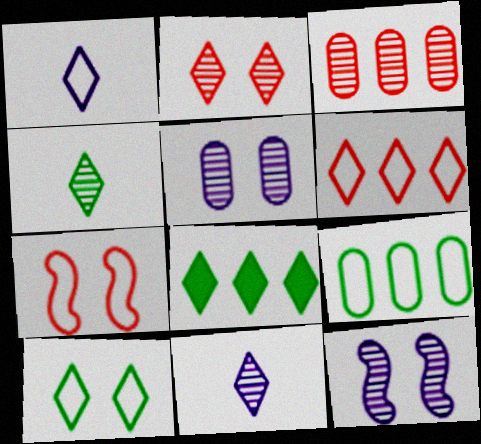[[1, 2, 8], 
[1, 6, 10], 
[1, 7, 9], 
[3, 4, 12], 
[4, 8, 10]]